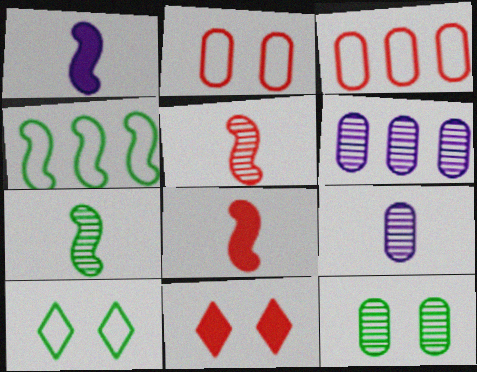[[3, 5, 11], 
[4, 9, 11], 
[6, 8, 10]]